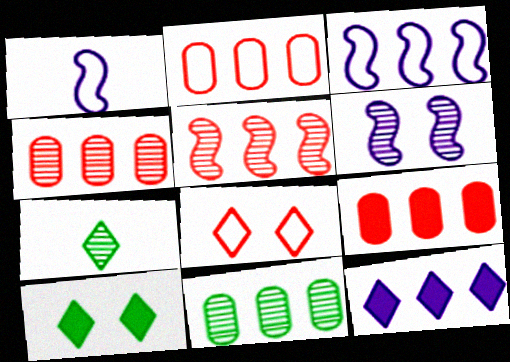[[1, 4, 10], 
[2, 4, 9], 
[4, 6, 7], 
[7, 8, 12]]